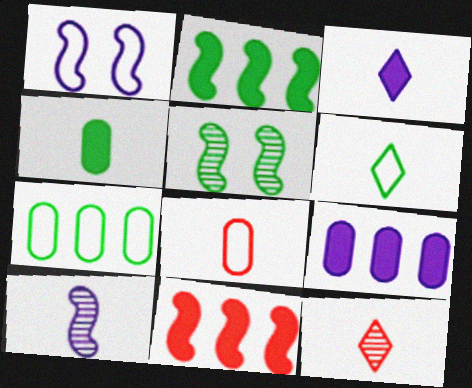[[3, 6, 12]]